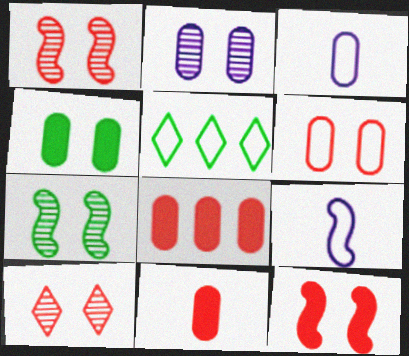[[2, 4, 6], 
[2, 7, 10], 
[5, 6, 9], 
[6, 10, 12]]